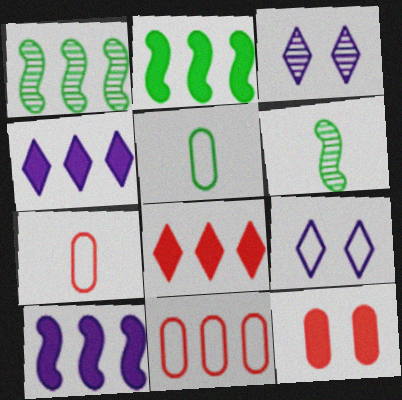[[1, 4, 11], 
[2, 3, 7]]